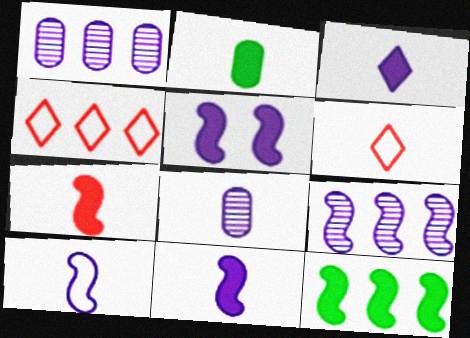[[1, 4, 12], 
[2, 3, 7], 
[3, 8, 10], 
[5, 7, 12], 
[5, 9, 10]]